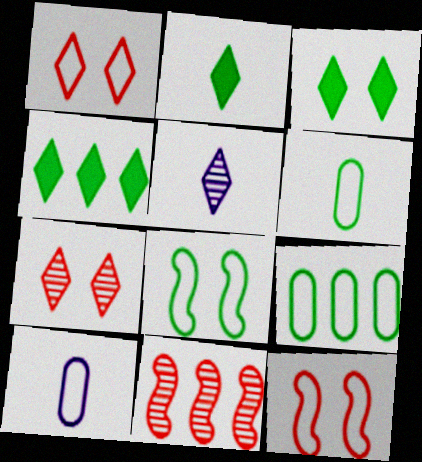[[1, 4, 5], 
[2, 3, 4], 
[3, 10, 11]]